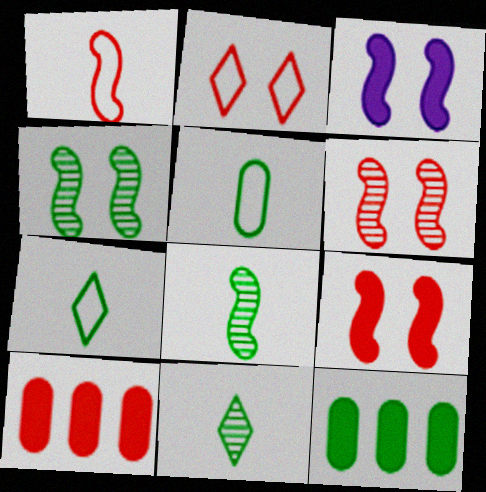[[4, 7, 12]]